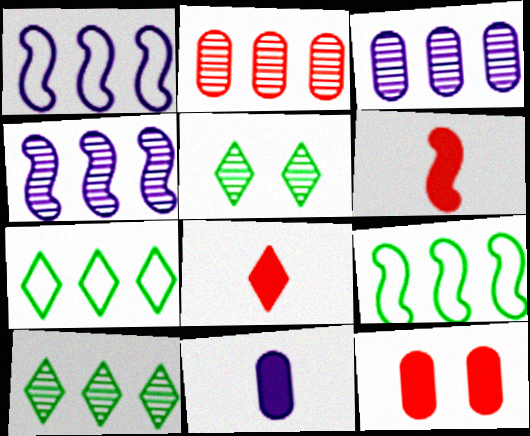[[2, 4, 10]]